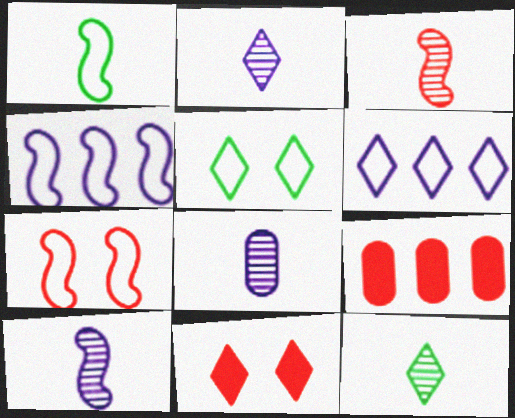[[1, 4, 7], 
[2, 8, 10], 
[3, 8, 12], 
[5, 9, 10], 
[6, 11, 12]]